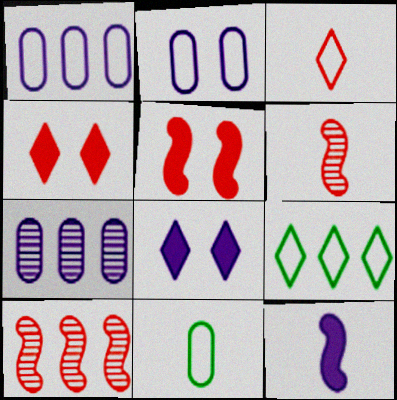[[8, 10, 11]]